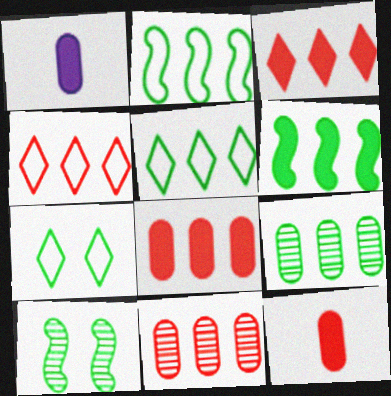[[1, 4, 10], 
[5, 6, 9]]